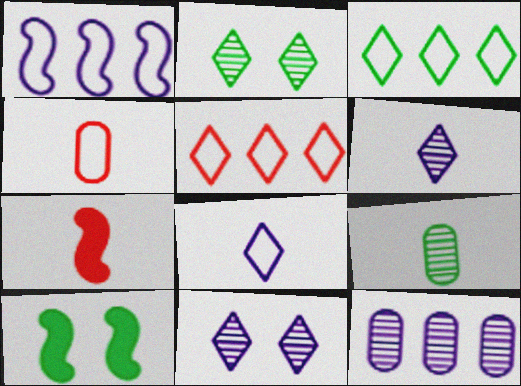[[3, 9, 10], 
[7, 8, 9]]